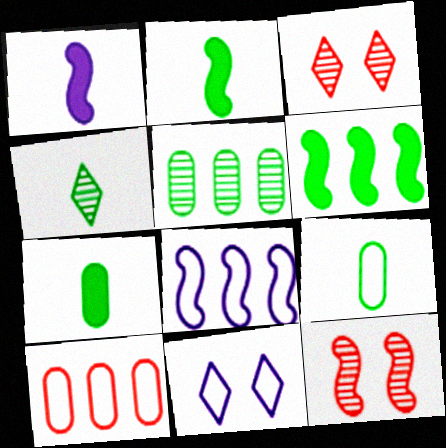[[2, 4, 9], 
[2, 8, 12], 
[3, 7, 8]]